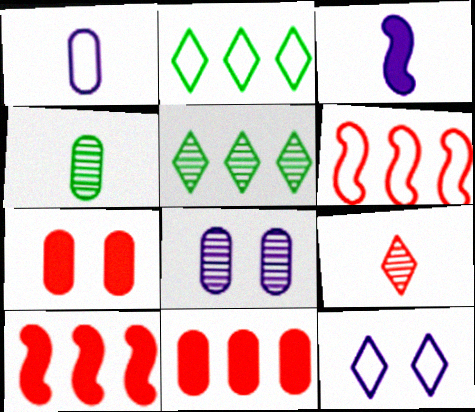[[4, 10, 12], 
[6, 7, 9]]